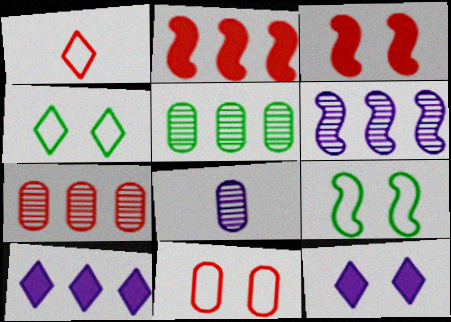[[1, 3, 7], 
[2, 4, 8]]